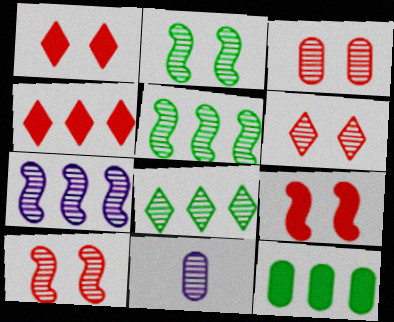[[3, 6, 10], 
[5, 6, 11], 
[8, 10, 11]]